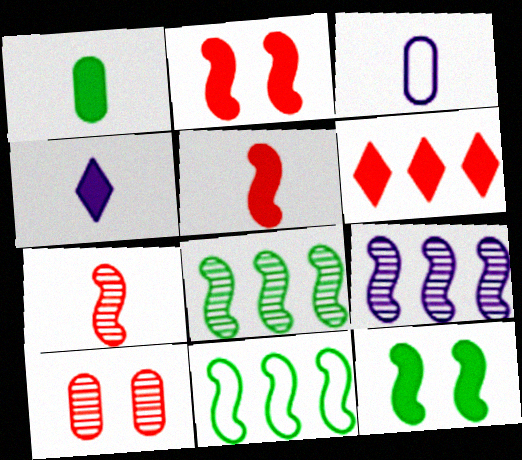[[1, 4, 5], 
[4, 10, 11]]